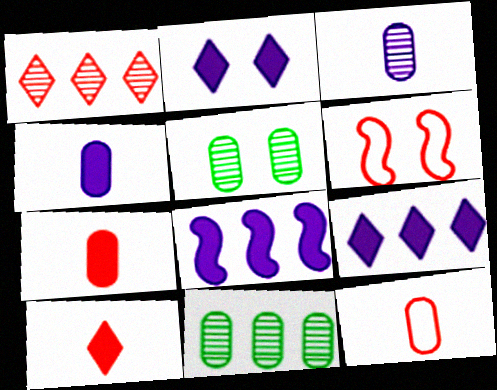[[1, 6, 7], 
[2, 4, 8], 
[2, 5, 6]]